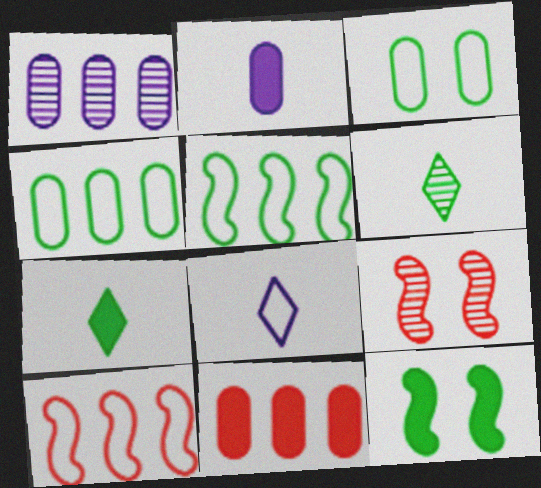[[1, 4, 11], 
[1, 6, 9], 
[3, 8, 10], 
[4, 6, 12]]